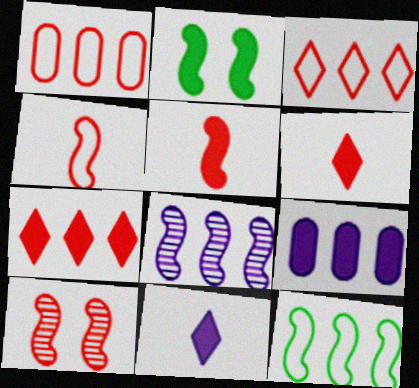[[1, 6, 10], 
[2, 4, 8], 
[2, 6, 9]]